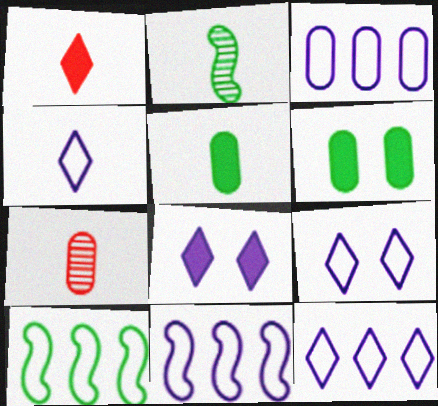[[3, 6, 7], 
[3, 11, 12], 
[4, 9, 12], 
[7, 8, 10]]